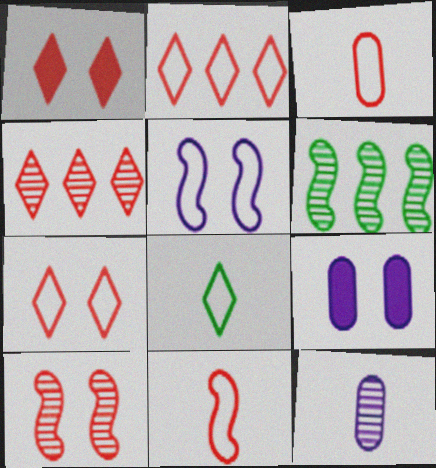[]